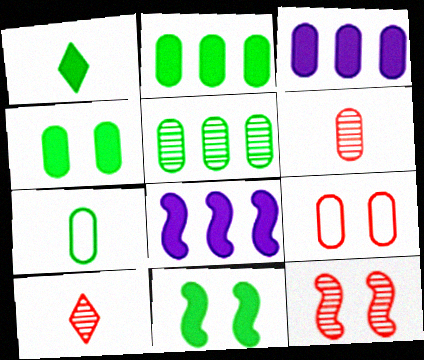[[1, 2, 11], 
[4, 5, 7]]